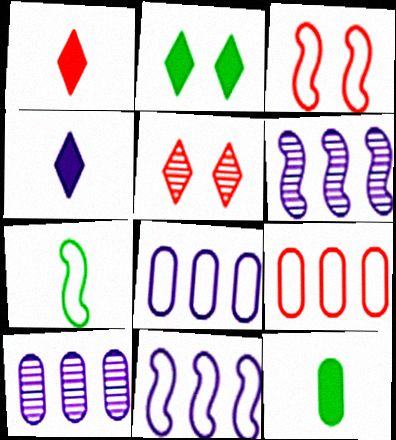[[3, 7, 11], 
[5, 11, 12]]